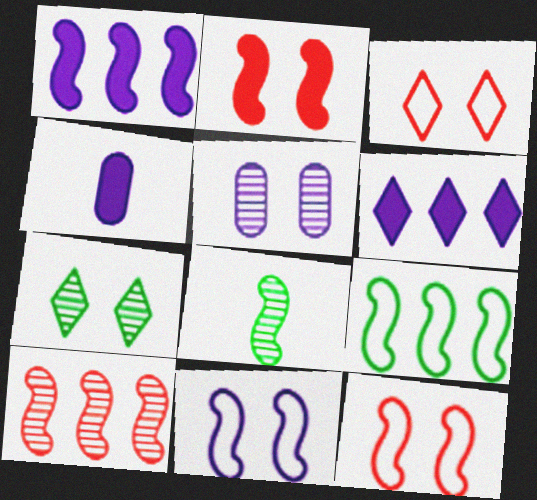[[1, 8, 12], 
[1, 9, 10]]